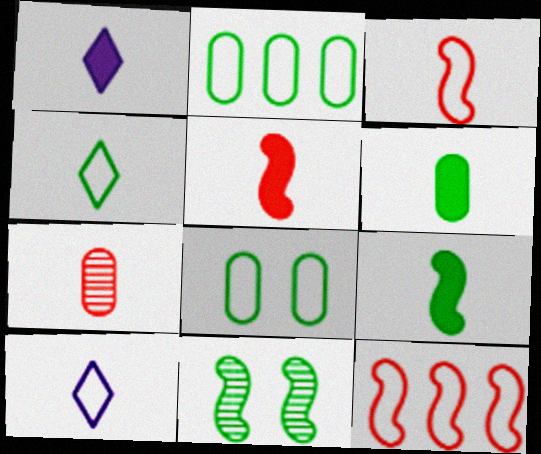[[1, 5, 6], 
[7, 9, 10], 
[8, 10, 12]]